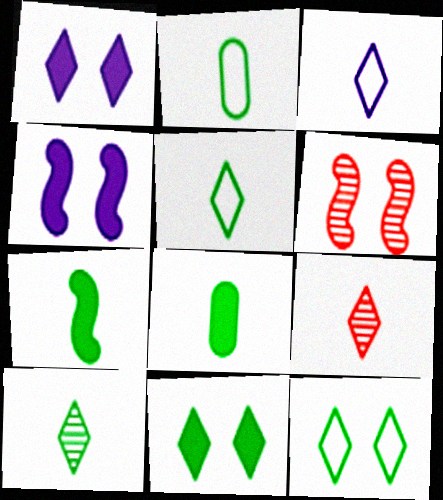[[2, 7, 10]]